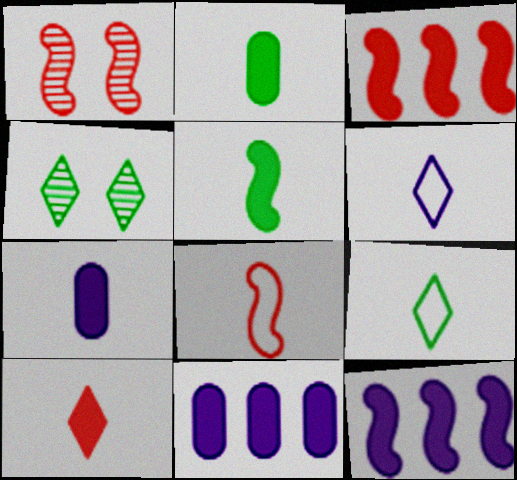[[1, 3, 8], 
[1, 9, 11], 
[4, 8, 11], 
[5, 7, 10]]